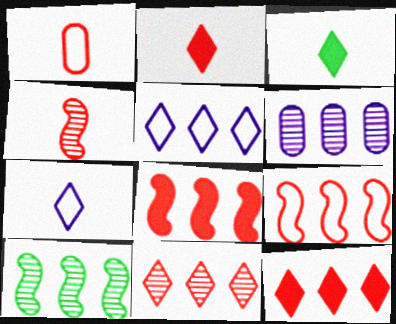[[1, 2, 4], 
[6, 10, 11]]